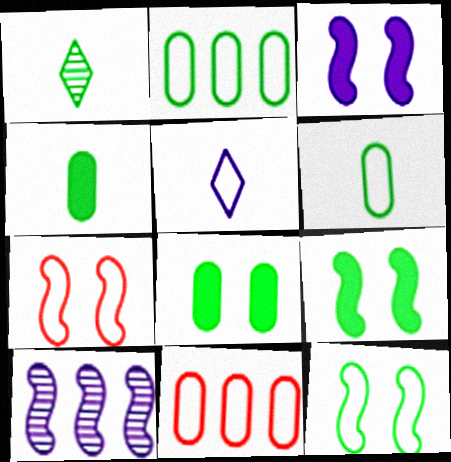[[1, 2, 9], 
[1, 3, 11], 
[2, 5, 7], 
[5, 11, 12]]